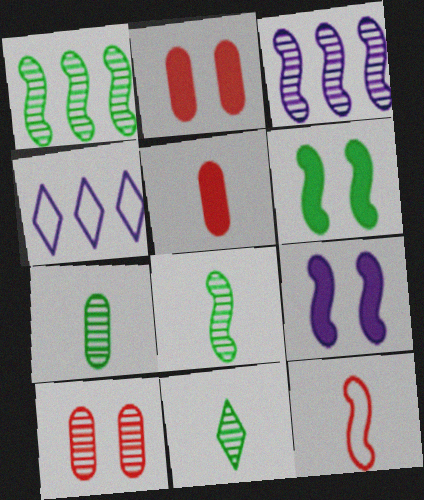[[1, 9, 12], 
[2, 4, 8], 
[3, 6, 12], 
[3, 10, 11], 
[7, 8, 11]]